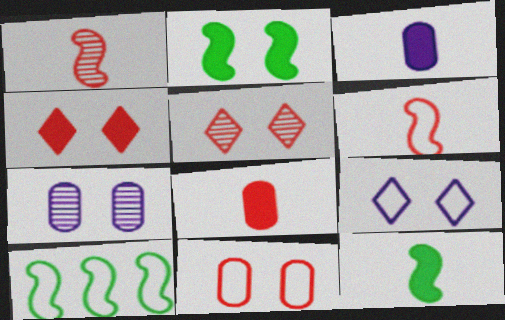[[3, 5, 10]]